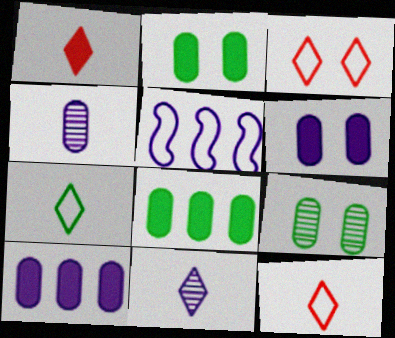[[1, 5, 9], 
[1, 7, 11], 
[5, 6, 11]]